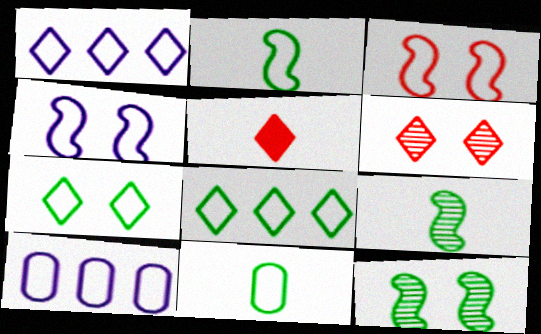[[1, 3, 11], 
[5, 10, 12]]